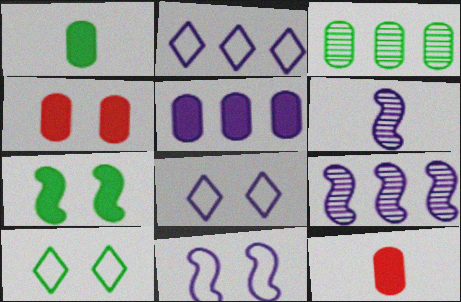[[1, 4, 5], 
[2, 5, 9], 
[5, 6, 8], 
[9, 10, 12]]